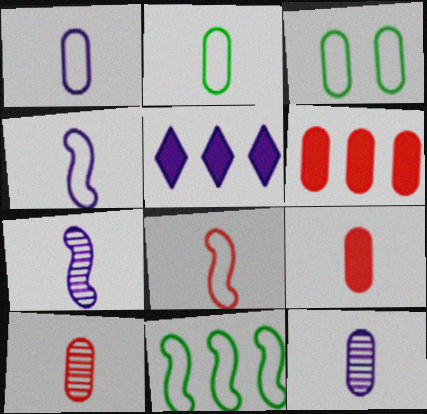[[2, 9, 12], 
[3, 6, 12]]